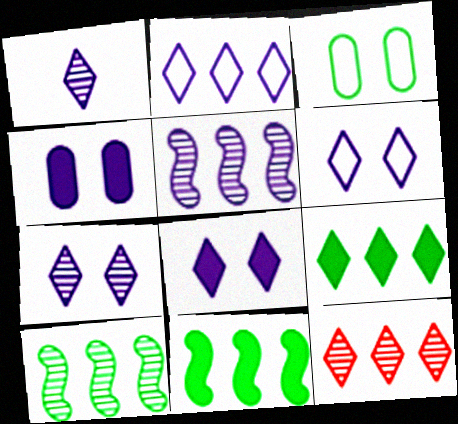[[1, 2, 8], 
[2, 9, 12], 
[6, 7, 8]]